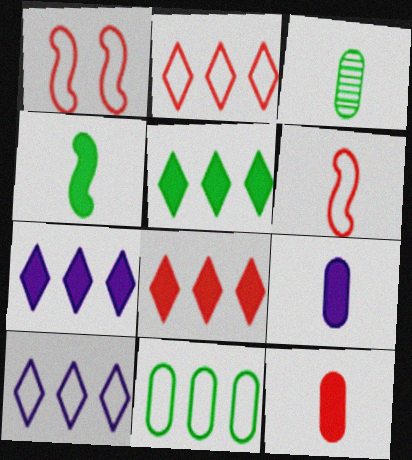[[1, 3, 7], 
[5, 7, 8]]